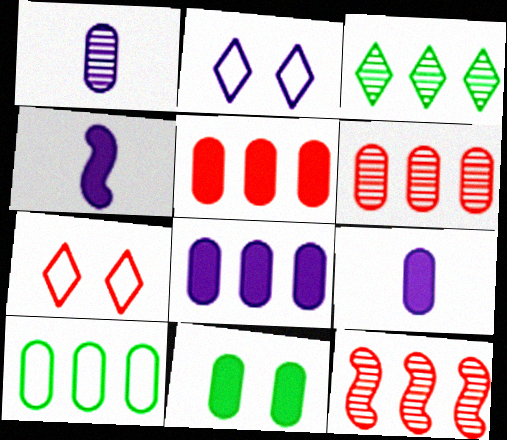[[5, 9, 11], 
[6, 8, 10]]